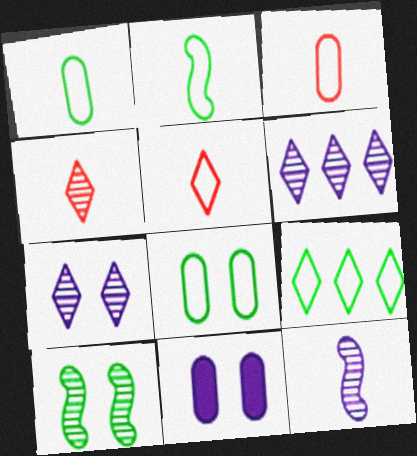[[2, 8, 9]]